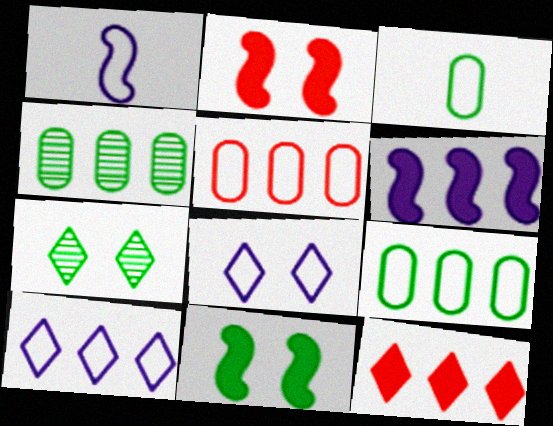[]